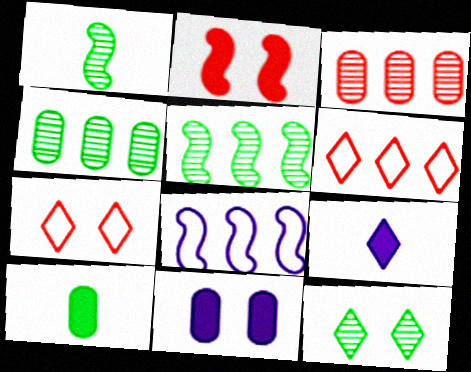[[1, 2, 8], 
[1, 4, 12], 
[1, 6, 11], 
[6, 9, 12]]